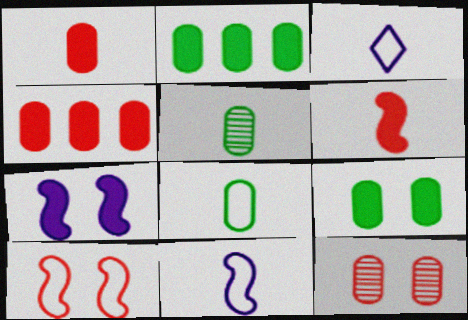[[3, 5, 6]]